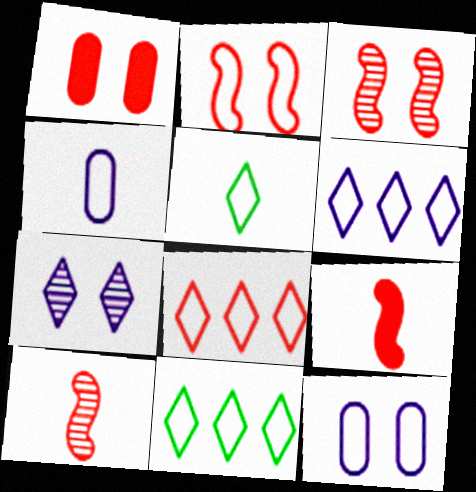[[1, 8, 10], 
[2, 4, 11], 
[6, 8, 11]]